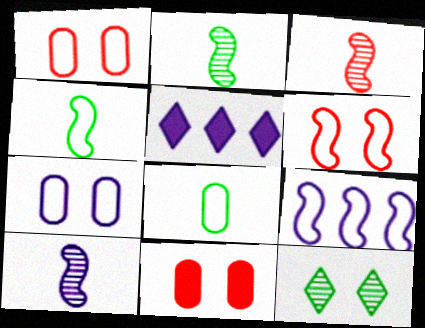[[1, 2, 5], 
[2, 3, 10], 
[4, 6, 9], 
[5, 7, 10]]